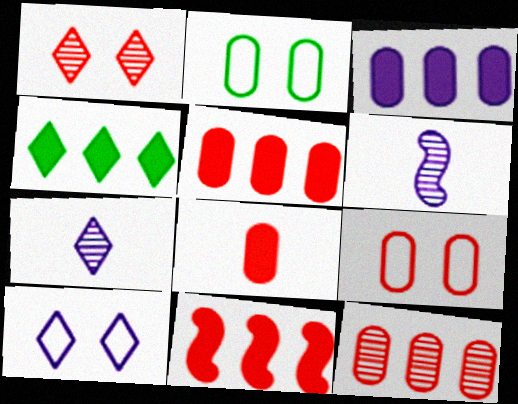[[2, 7, 11], 
[3, 4, 11], 
[3, 6, 10], 
[4, 6, 9], 
[8, 9, 12]]